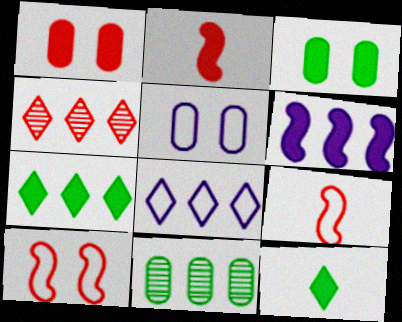[[1, 4, 9], 
[1, 6, 12], 
[4, 7, 8]]